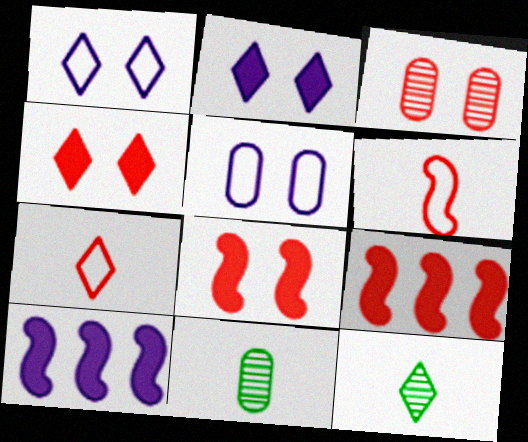[[1, 9, 11], 
[3, 7, 9], 
[5, 9, 12]]